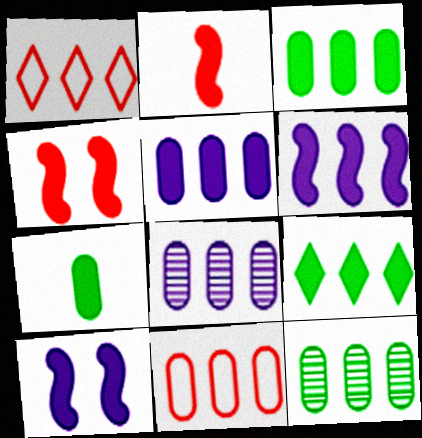[[1, 6, 12], 
[3, 8, 11], 
[5, 11, 12]]